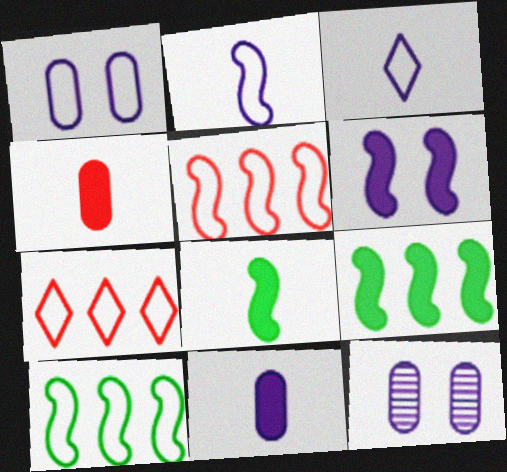[[7, 8, 12]]